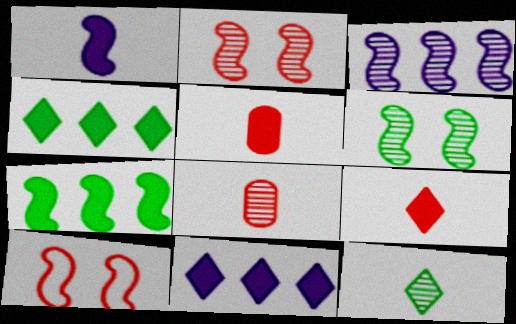[]